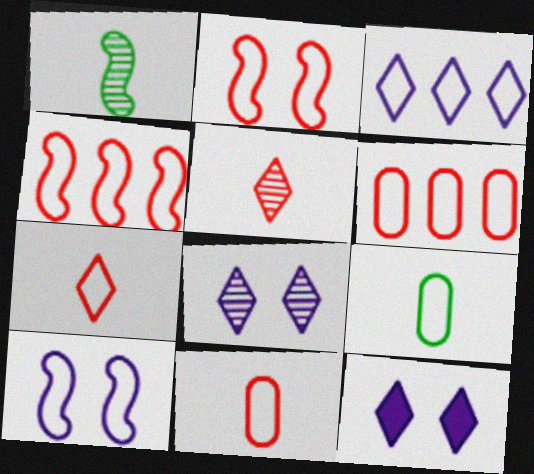[[1, 6, 12], 
[2, 3, 9], 
[2, 6, 7]]